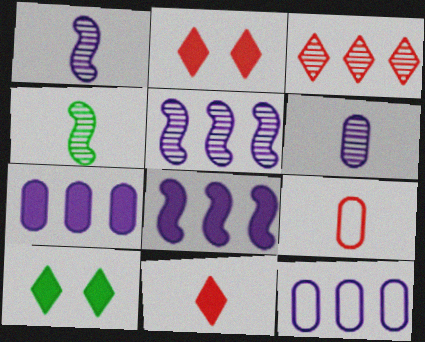[[2, 4, 12], 
[5, 9, 10]]